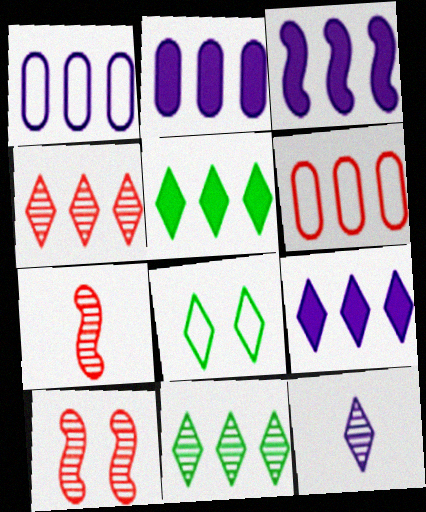[[2, 3, 9], 
[2, 7, 8], 
[3, 6, 11]]